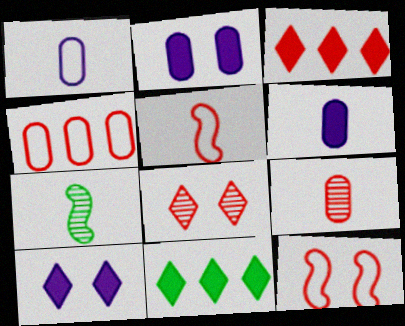[[3, 9, 12], 
[4, 7, 10]]